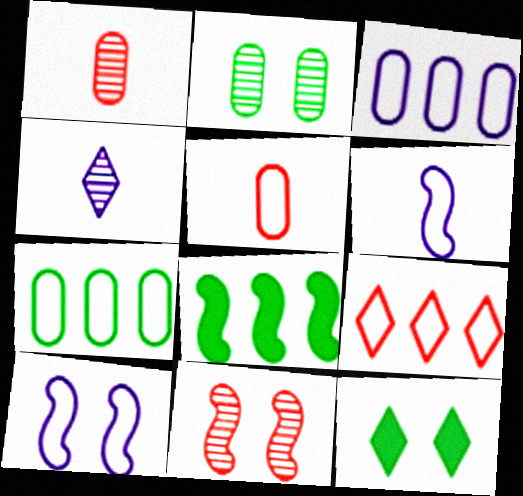[[4, 9, 12], 
[6, 8, 11]]